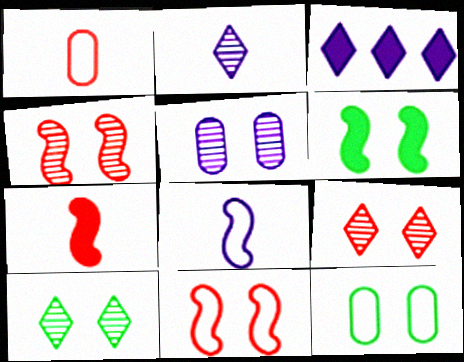[[3, 5, 8], 
[4, 5, 10], 
[6, 10, 12]]